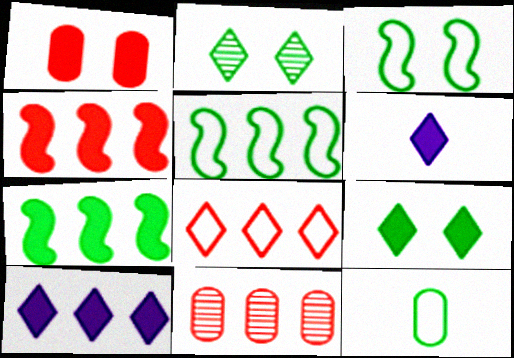[[1, 6, 7], 
[2, 6, 8], 
[2, 7, 12], 
[3, 6, 11], 
[4, 8, 11], 
[5, 10, 11]]